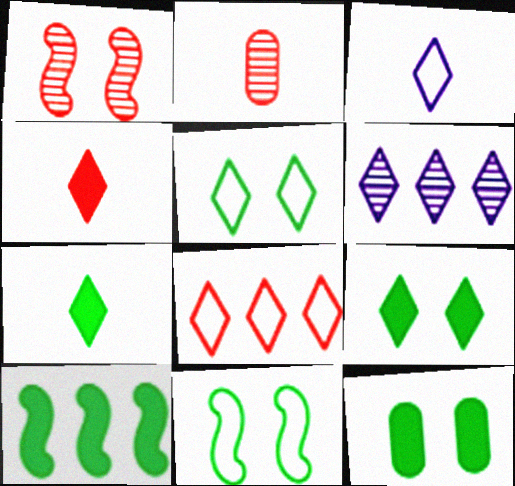[[3, 5, 8], 
[4, 5, 6], 
[7, 10, 12]]